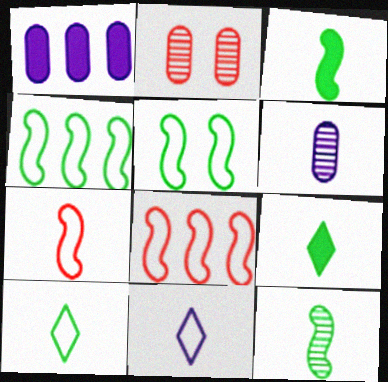[[6, 7, 9]]